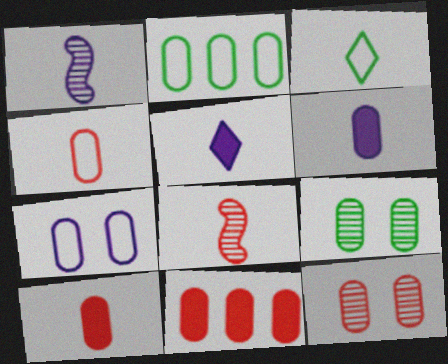[[1, 3, 10], 
[2, 4, 7], 
[2, 6, 12], 
[3, 6, 8], 
[4, 11, 12]]